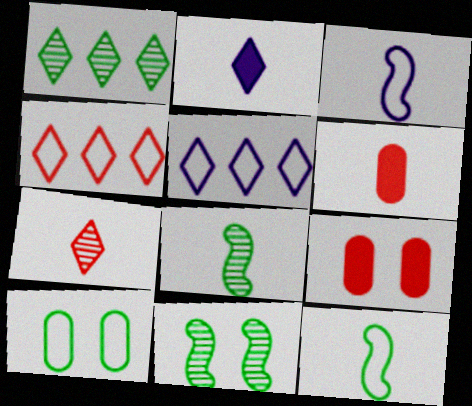[[1, 3, 9], 
[3, 4, 10], 
[5, 6, 11], 
[5, 8, 9]]